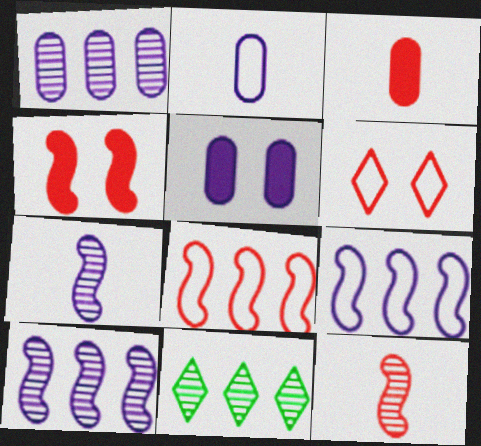[[1, 2, 5], 
[2, 4, 11], 
[4, 8, 12]]